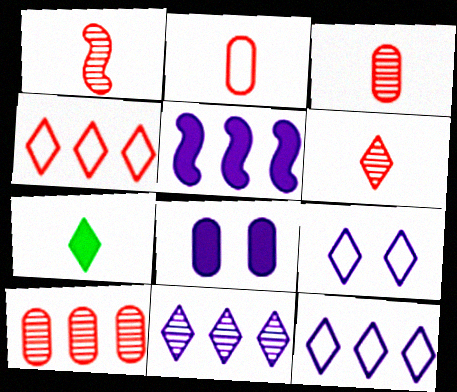[[1, 3, 6]]